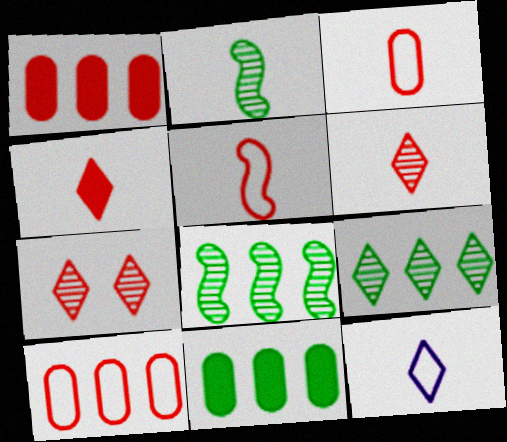[[1, 5, 7]]